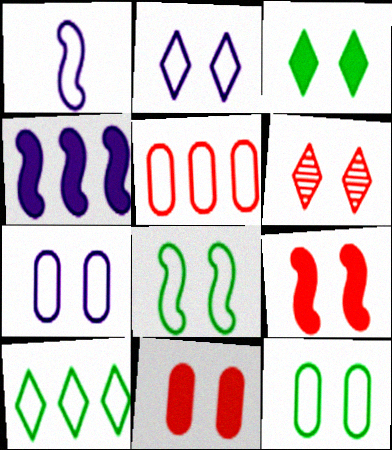[[2, 3, 6]]